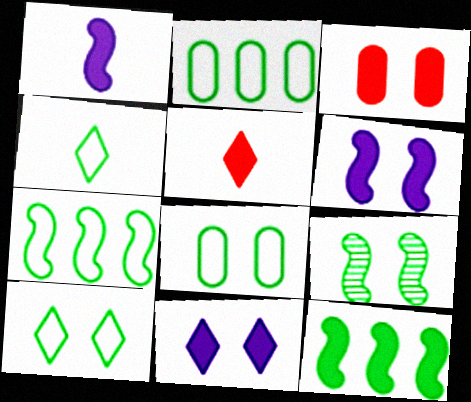[[4, 7, 8]]